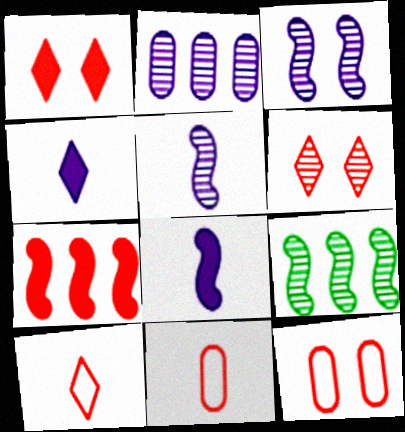[[4, 9, 12], 
[6, 7, 11]]